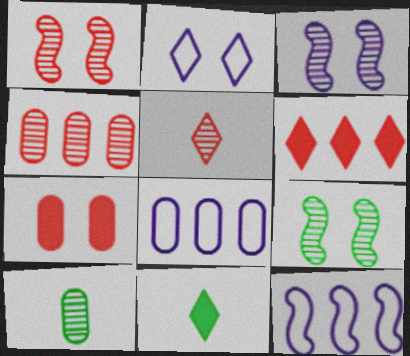[[1, 3, 9], 
[1, 4, 5], 
[1, 8, 11], 
[2, 7, 9], 
[7, 8, 10]]